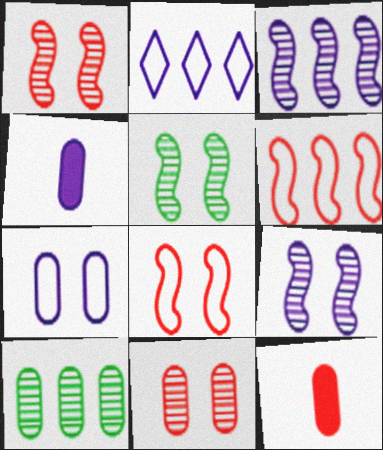[[1, 5, 9], 
[2, 4, 9], 
[2, 5, 12], 
[7, 10, 12]]